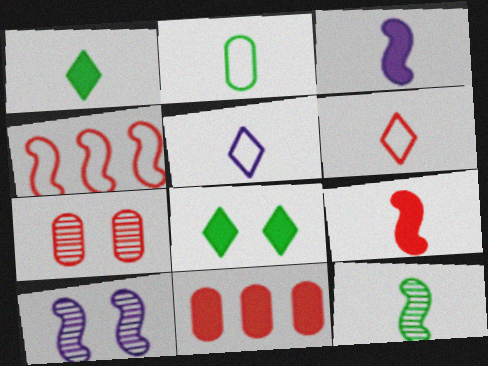[[1, 2, 12], 
[3, 8, 11]]